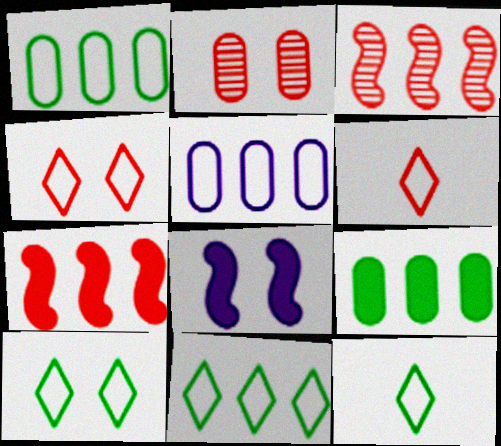[[2, 6, 7], 
[2, 8, 10], 
[10, 11, 12]]